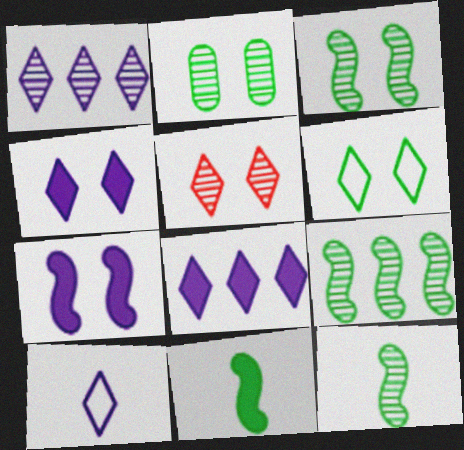[[1, 4, 10], 
[3, 9, 12], 
[4, 5, 6]]